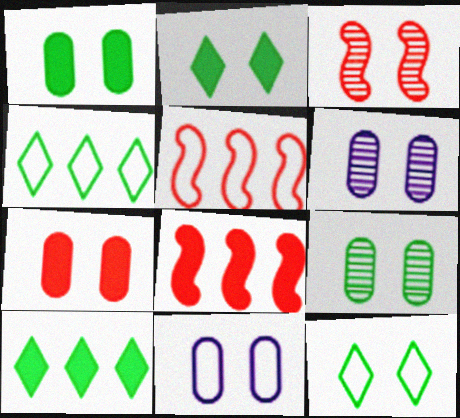[[2, 3, 11], 
[7, 9, 11]]